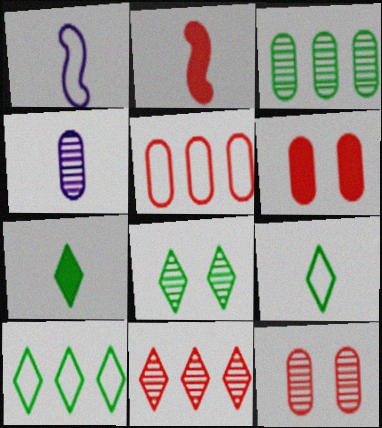[[2, 4, 9], 
[3, 4, 12], 
[7, 8, 10]]